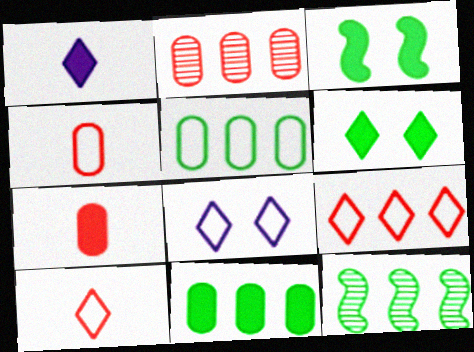[[7, 8, 12]]